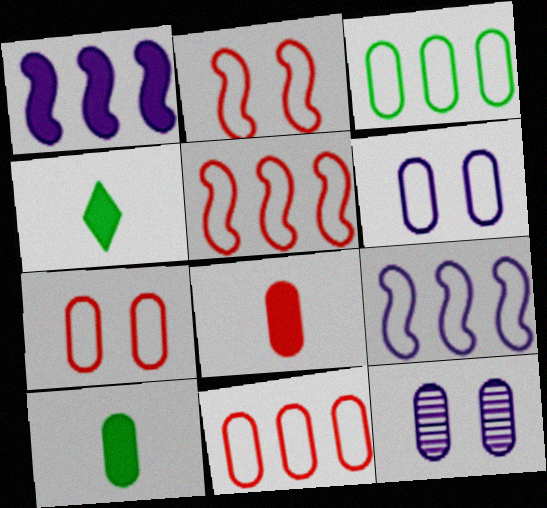[[3, 8, 12], 
[4, 5, 12], 
[10, 11, 12]]